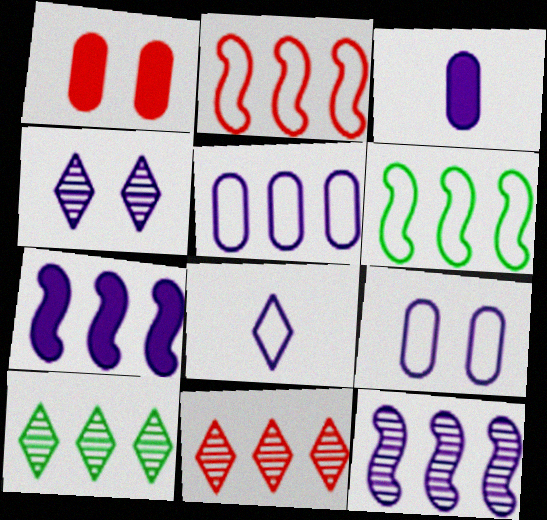[]